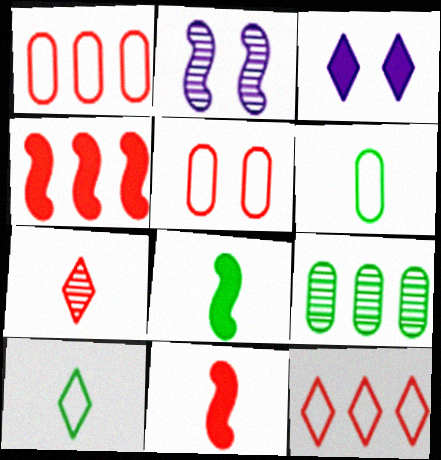[[2, 7, 9], 
[4, 5, 7]]